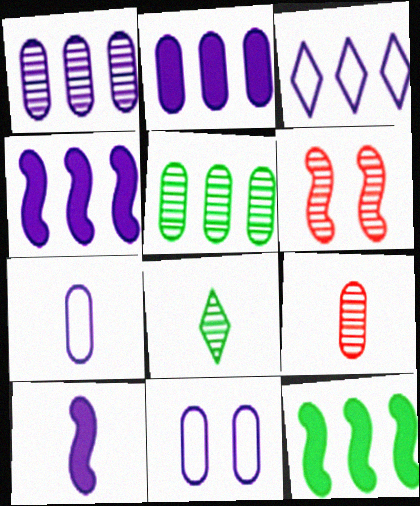[[1, 3, 4], 
[1, 6, 8]]